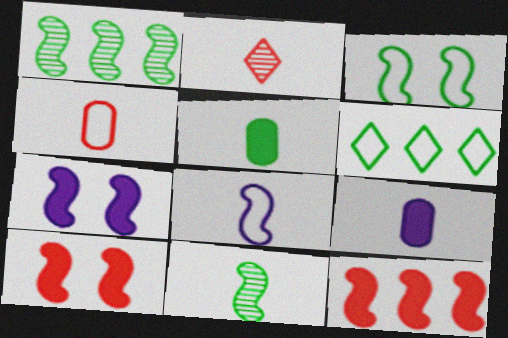[[1, 8, 10], 
[2, 5, 8]]